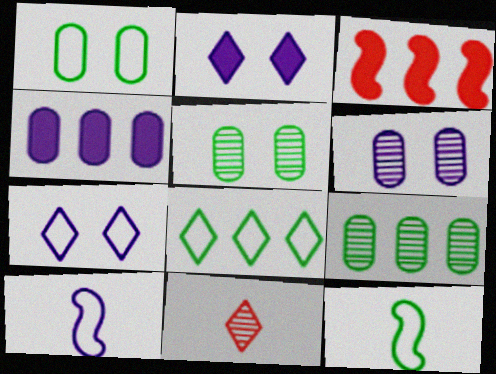[[1, 8, 12], 
[2, 8, 11]]